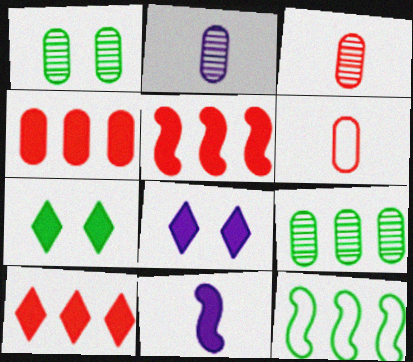[[3, 8, 12], 
[4, 5, 10], 
[4, 7, 11]]